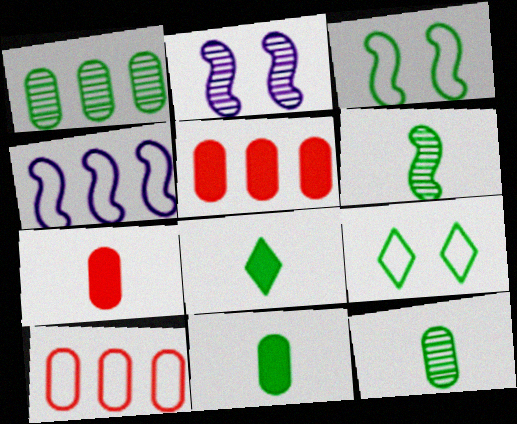[[1, 3, 8], 
[2, 8, 10]]